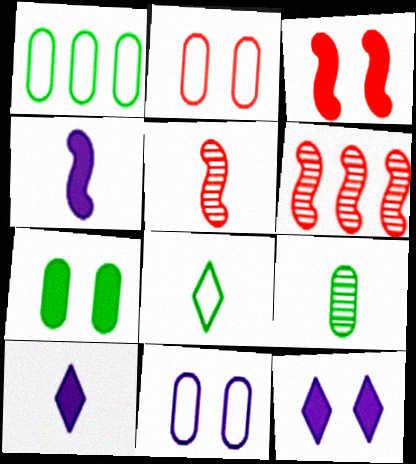[[1, 5, 12], 
[1, 7, 9], 
[3, 7, 12]]